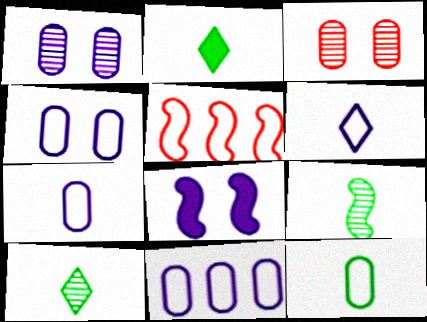[[1, 2, 5], 
[2, 9, 12], 
[4, 7, 11], 
[5, 8, 9]]